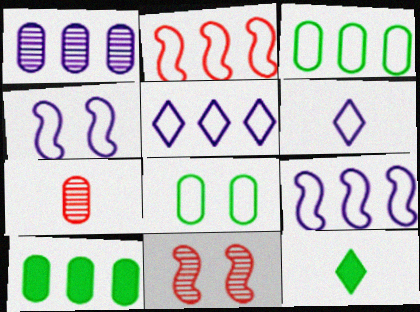[[2, 3, 5], 
[2, 6, 8], 
[6, 10, 11]]